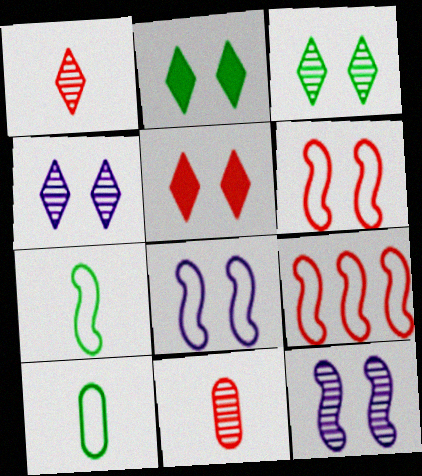[[5, 9, 11], 
[7, 8, 9]]